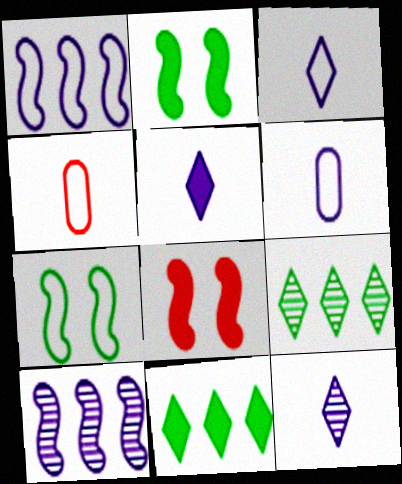[[3, 5, 12], 
[6, 8, 9]]